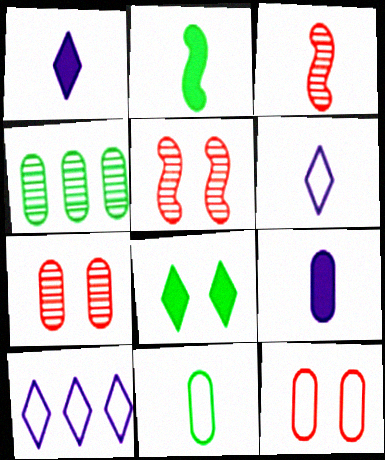[[1, 3, 11], 
[2, 7, 10], 
[4, 9, 12]]